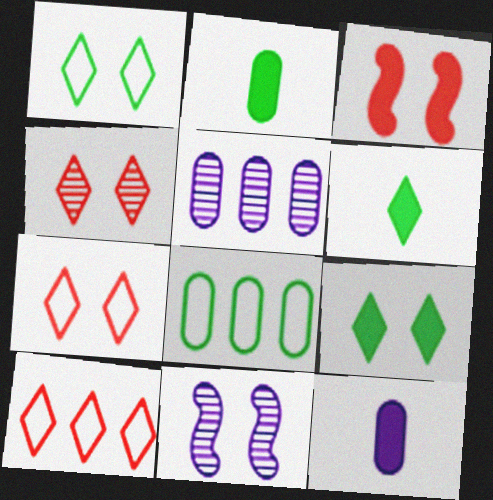[[2, 10, 11]]